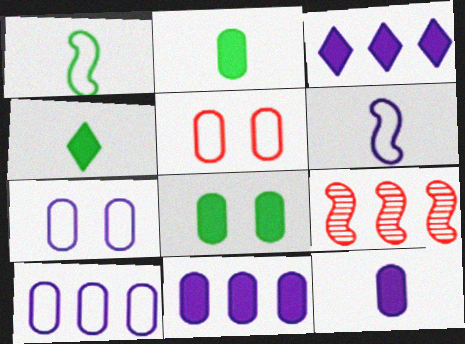[[4, 7, 9]]